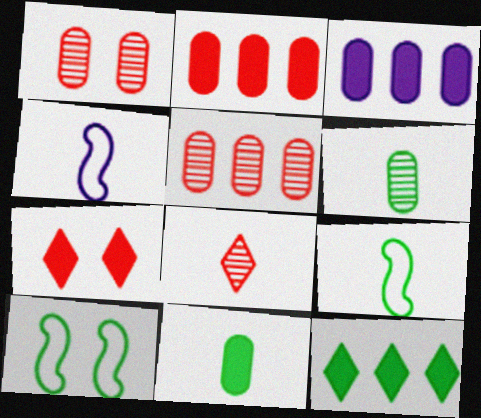[[1, 4, 12], 
[3, 8, 10], 
[4, 8, 11], 
[6, 10, 12]]